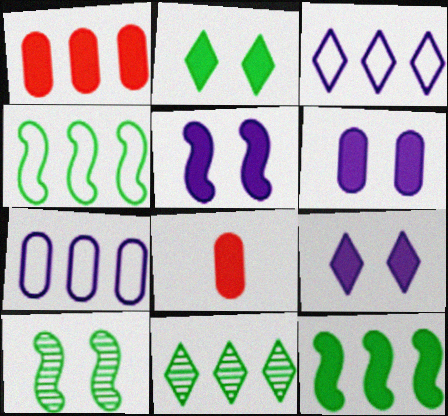[[3, 8, 10], 
[5, 6, 9], 
[8, 9, 12]]